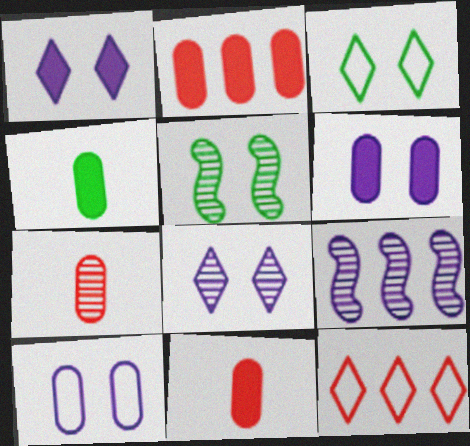[[2, 4, 6], 
[3, 9, 11]]